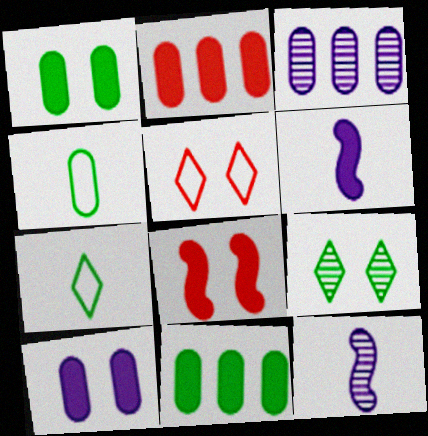[[3, 7, 8], 
[5, 11, 12]]